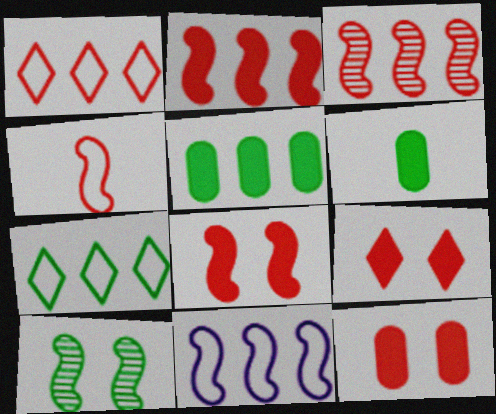[[3, 4, 8], 
[6, 7, 10], 
[8, 9, 12]]